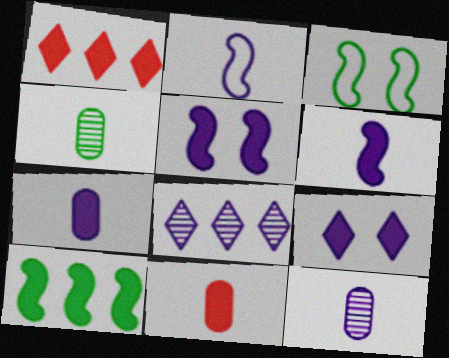[[1, 3, 12], 
[3, 8, 11], 
[9, 10, 11]]